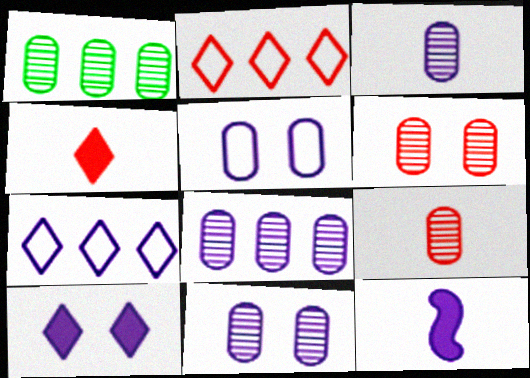[[1, 3, 6], 
[1, 9, 11], 
[3, 8, 11], 
[7, 11, 12]]